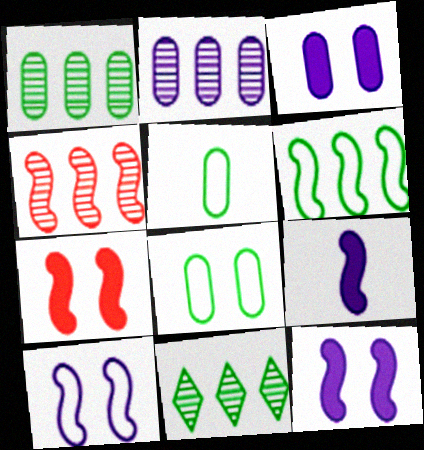[[2, 4, 11]]